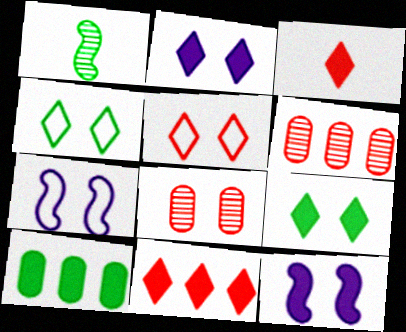[[1, 4, 10], 
[3, 10, 12], 
[4, 8, 12], 
[7, 8, 9]]